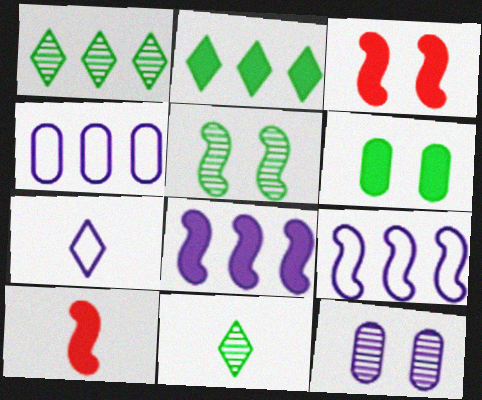[[3, 4, 11], 
[5, 9, 10], 
[7, 8, 12]]